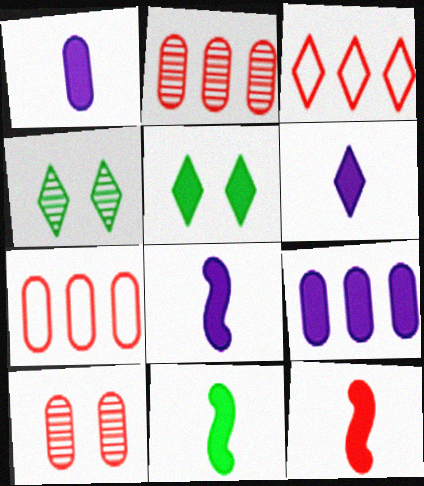[[1, 6, 8], 
[3, 4, 6], 
[3, 10, 12], 
[4, 7, 8], 
[5, 9, 12], 
[8, 11, 12]]